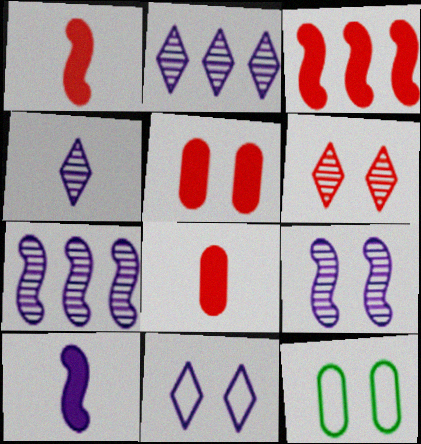[[1, 2, 12], 
[3, 4, 12]]